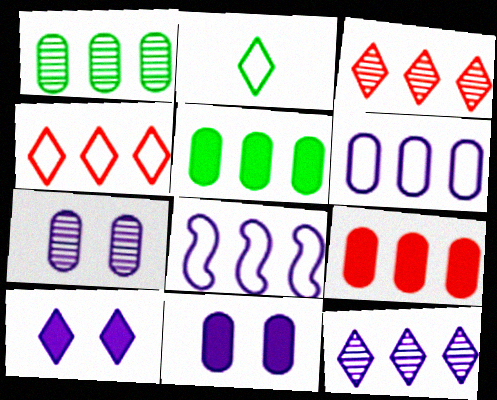[[1, 6, 9], 
[2, 3, 10], 
[3, 5, 8]]